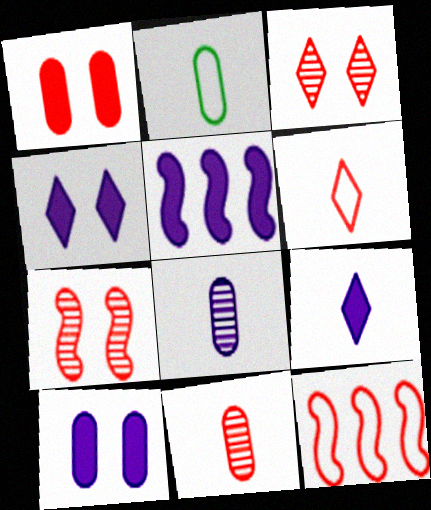[[2, 3, 5], 
[5, 9, 10]]